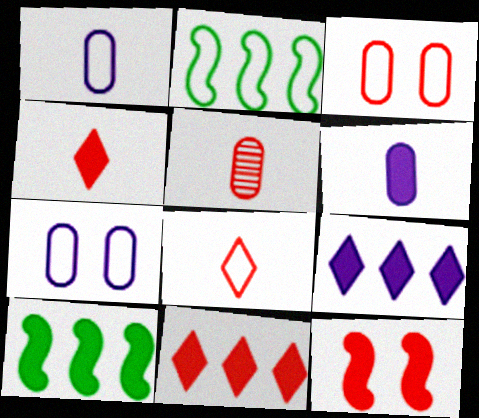[[2, 7, 8]]